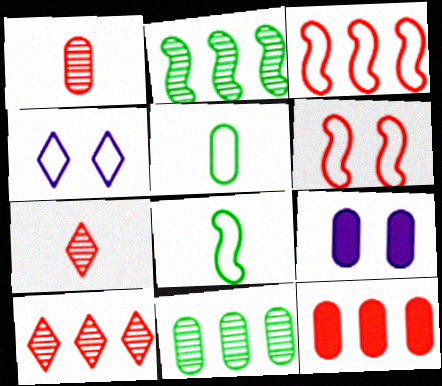[[3, 4, 5], 
[3, 10, 12], 
[6, 7, 12], 
[8, 9, 10]]